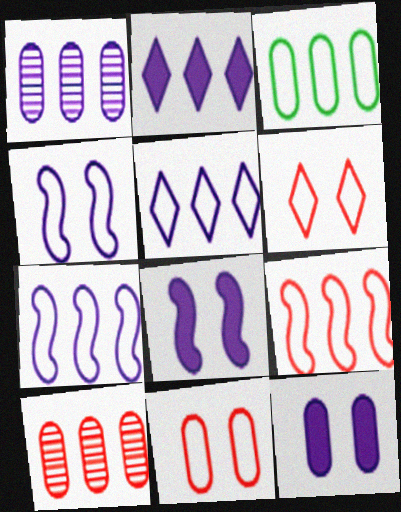[[1, 2, 7], 
[3, 5, 9]]